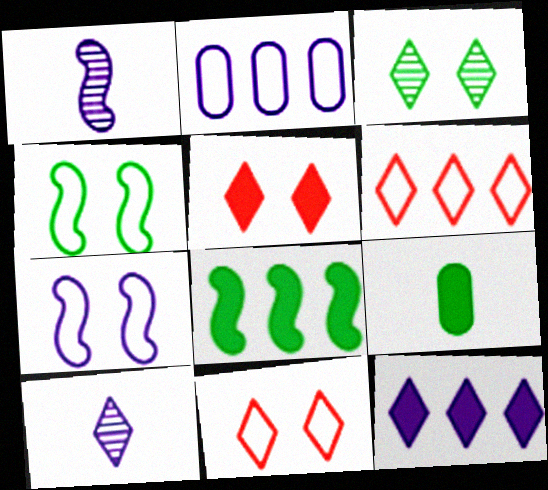[]